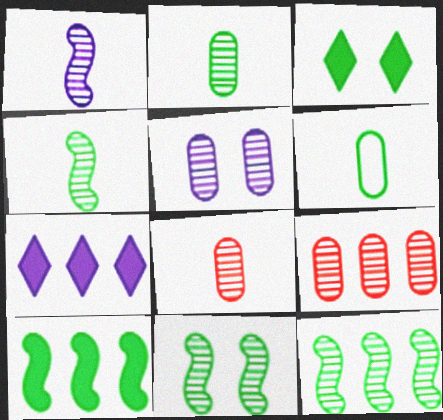[[2, 5, 9], 
[3, 6, 12], 
[4, 11, 12]]